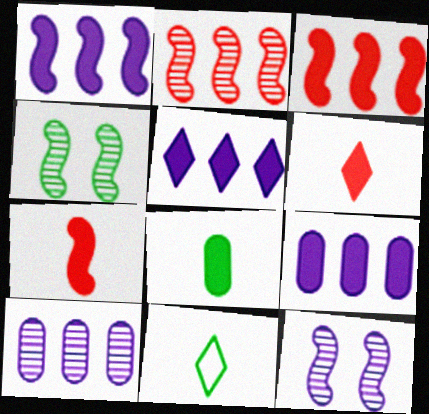[[1, 5, 9]]